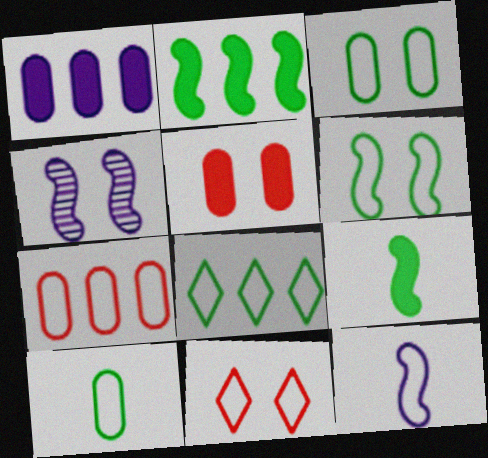[[6, 8, 10]]